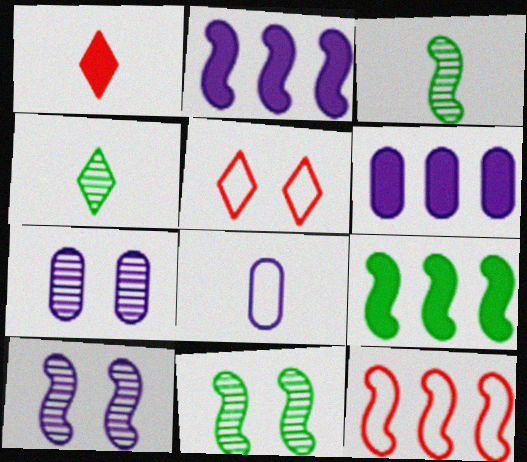[[1, 3, 8], 
[3, 5, 6], 
[6, 7, 8]]